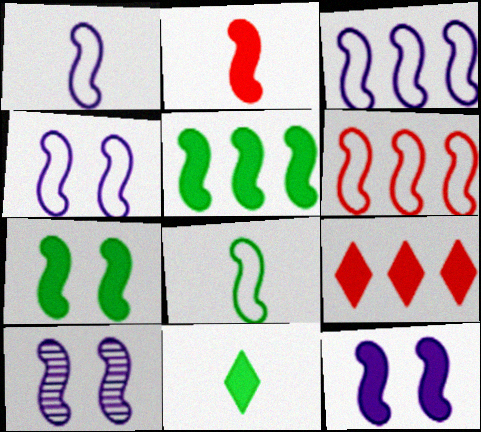[[1, 3, 4], 
[2, 5, 12], 
[4, 6, 8], 
[4, 10, 12]]